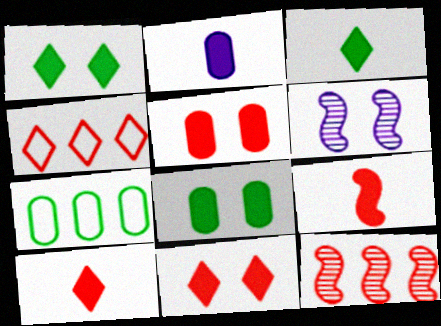[[2, 3, 9], 
[6, 7, 10]]